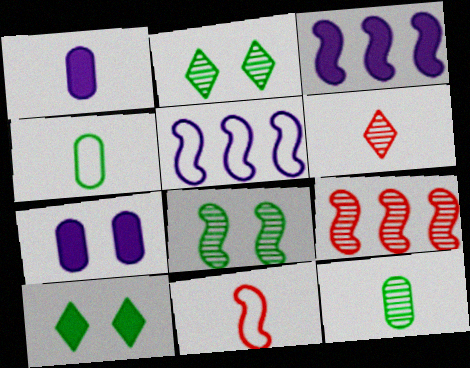[[3, 8, 11]]